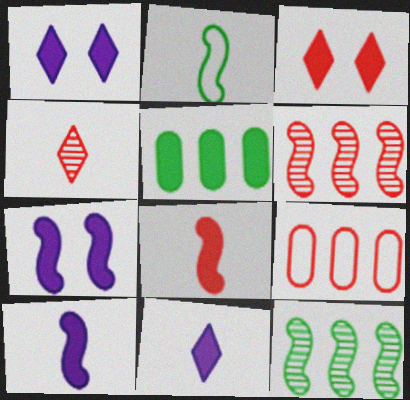[[1, 5, 8], 
[2, 6, 7], 
[3, 5, 10]]